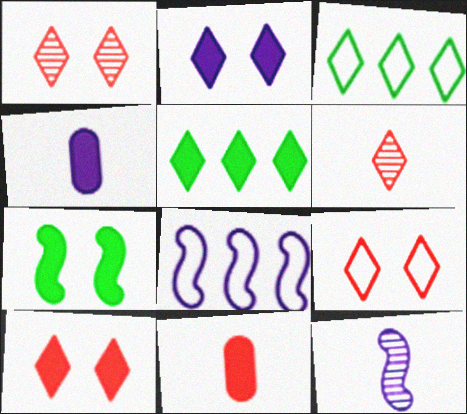[[1, 9, 10], 
[2, 3, 6]]